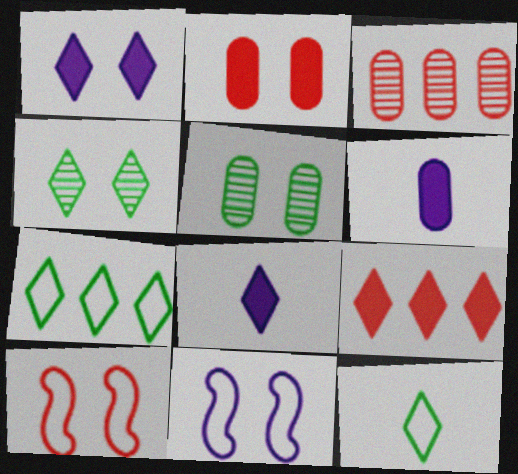[[1, 5, 10], 
[2, 4, 11]]